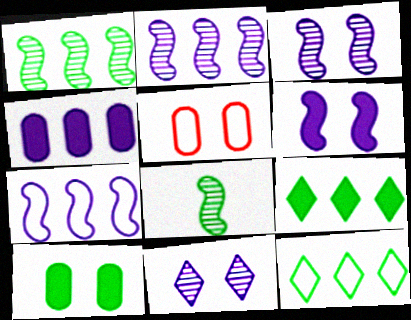[[8, 10, 12]]